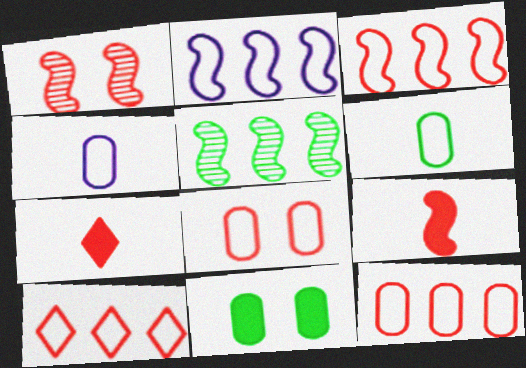[[1, 3, 9], 
[1, 7, 12], 
[3, 10, 12]]